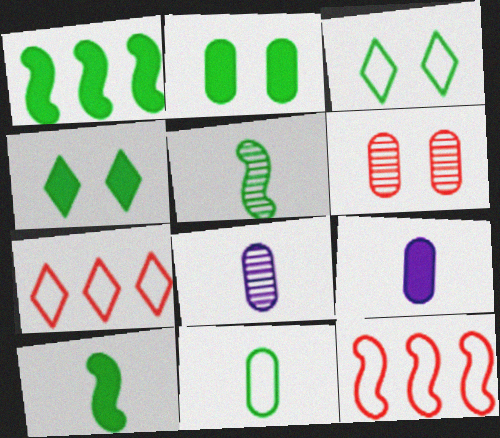[[4, 8, 12]]